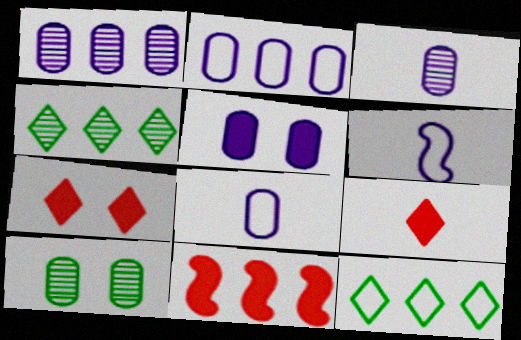[[1, 5, 8], 
[1, 11, 12], 
[2, 3, 5], 
[2, 4, 11]]